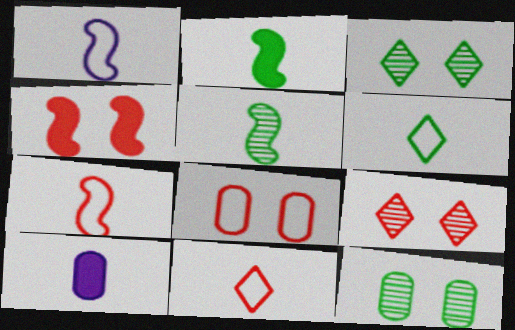[[4, 8, 9], 
[5, 10, 11]]